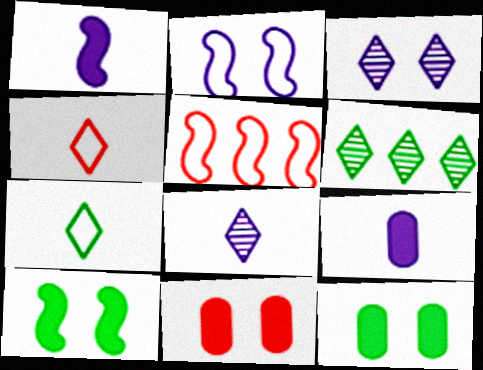[[5, 8, 12]]